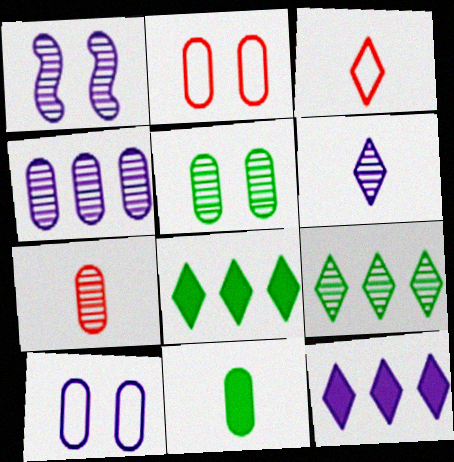[[1, 4, 6], 
[1, 7, 9], 
[2, 4, 11], 
[4, 5, 7]]